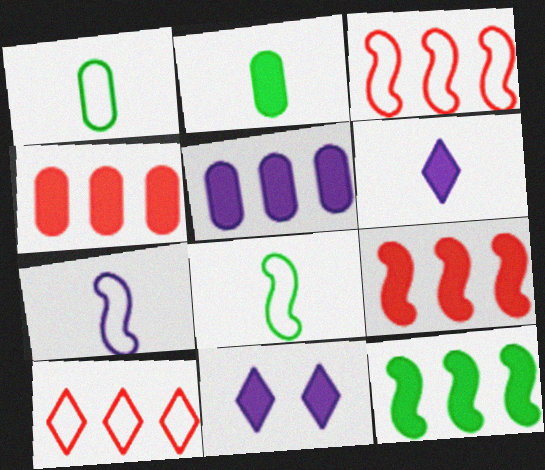[[2, 9, 11]]